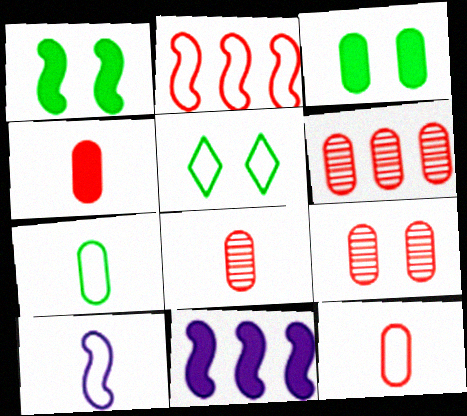[[4, 8, 12], 
[5, 8, 11], 
[6, 8, 9]]